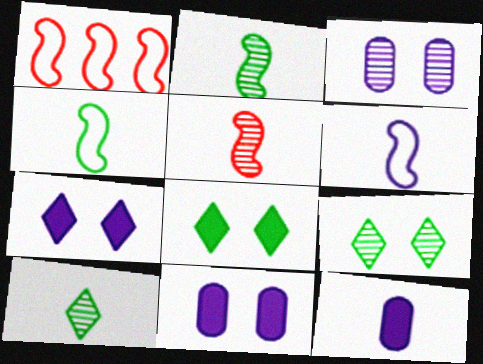[[1, 9, 12], 
[1, 10, 11]]